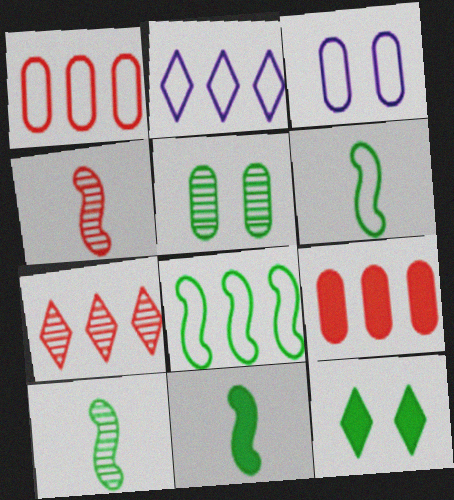[[1, 2, 8], 
[3, 7, 11], 
[6, 10, 11]]